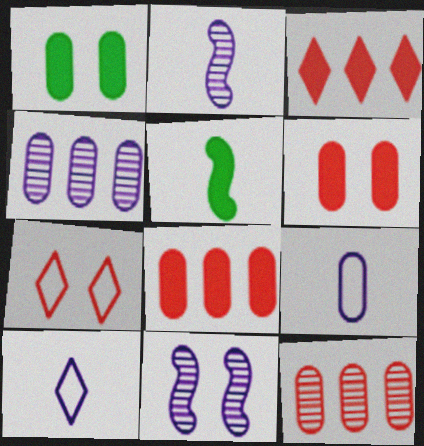[[1, 7, 11], 
[1, 9, 12], 
[4, 5, 7]]